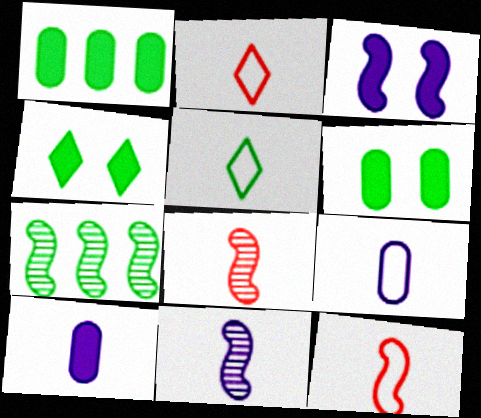[[3, 7, 12], 
[5, 6, 7], 
[5, 8, 10], 
[5, 9, 12]]